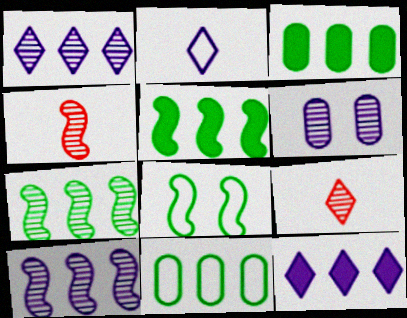[[6, 7, 9]]